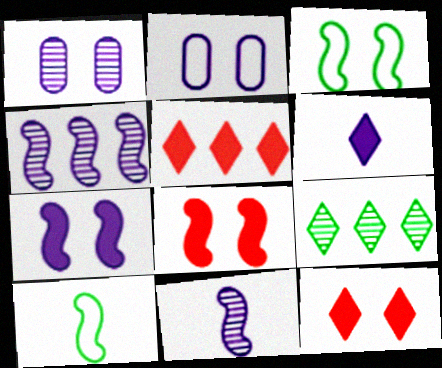[[1, 3, 12], 
[1, 5, 10], 
[2, 4, 6], 
[4, 8, 10]]